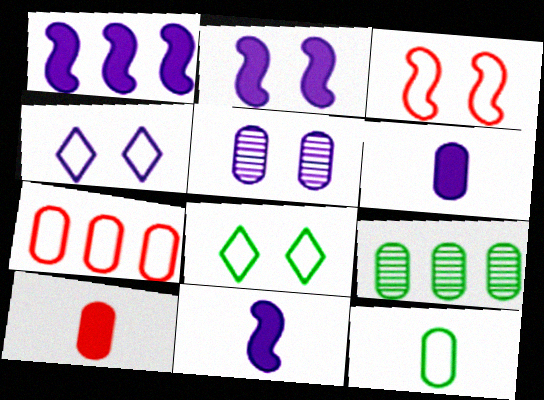[[1, 2, 11], 
[2, 4, 5]]